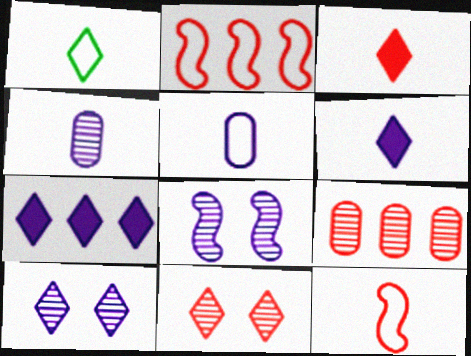[[1, 5, 12], 
[1, 7, 11], 
[5, 7, 8]]